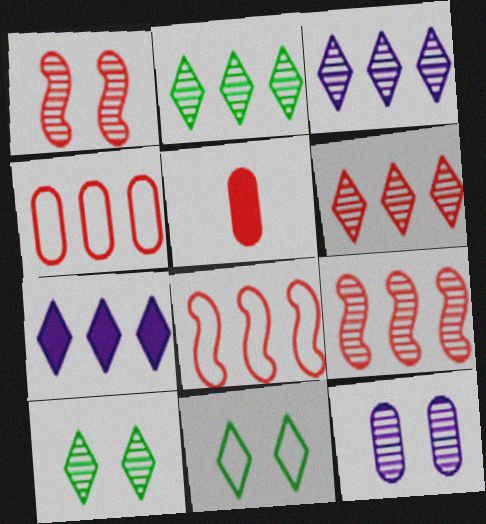[[1, 10, 12], 
[2, 3, 6]]